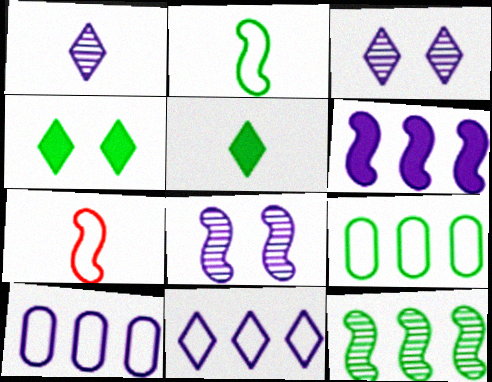[]